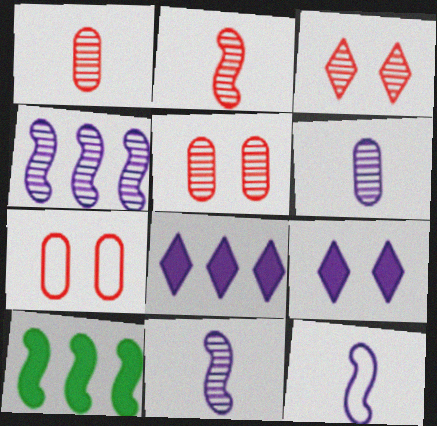[]